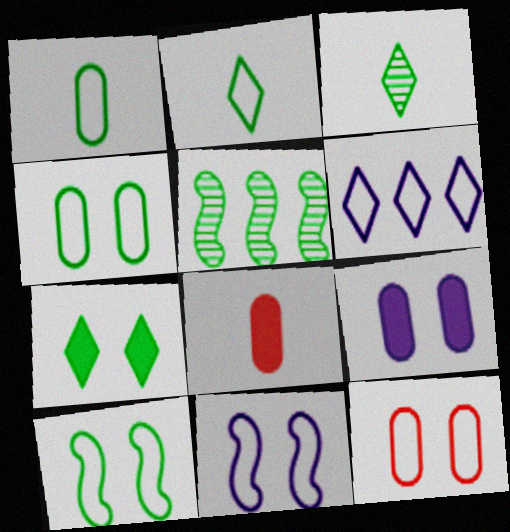[[1, 5, 7]]